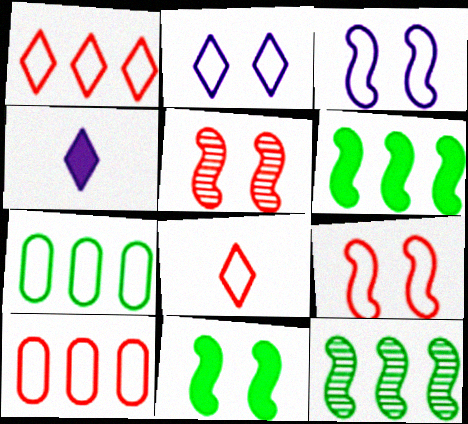[[3, 5, 11], 
[3, 7, 8], 
[4, 5, 7], 
[8, 9, 10]]